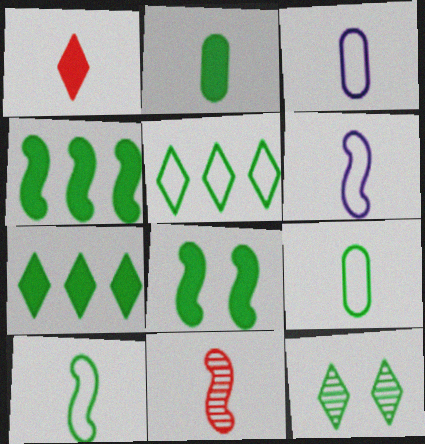[[2, 7, 8], 
[4, 9, 12]]